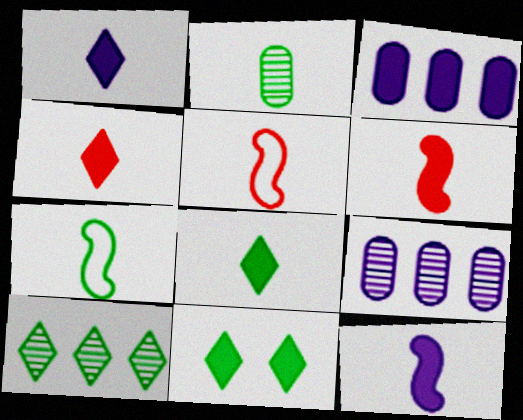[[1, 2, 5], 
[1, 4, 8], 
[2, 7, 8], 
[3, 6, 11], 
[5, 9, 11]]